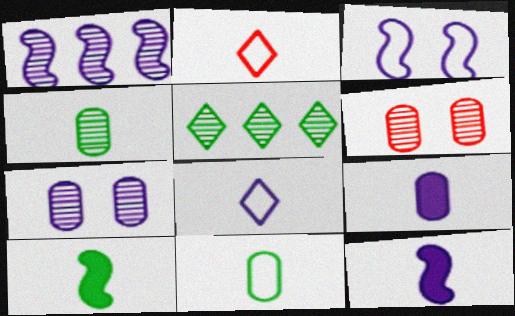[[1, 3, 12], 
[2, 4, 12]]